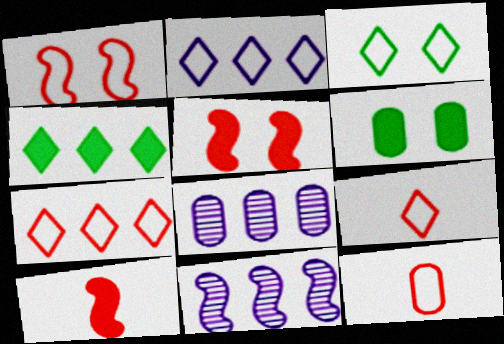[[1, 7, 12], 
[2, 3, 9], 
[3, 8, 10], 
[6, 8, 12], 
[6, 9, 11]]